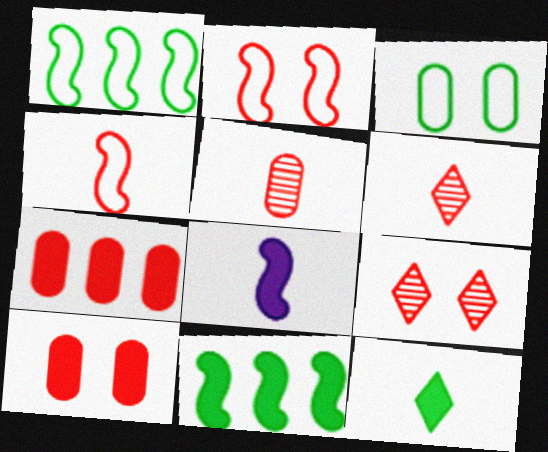[[2, 6, 7], 
[2, 9, 10], 
[4, 7, 9]]